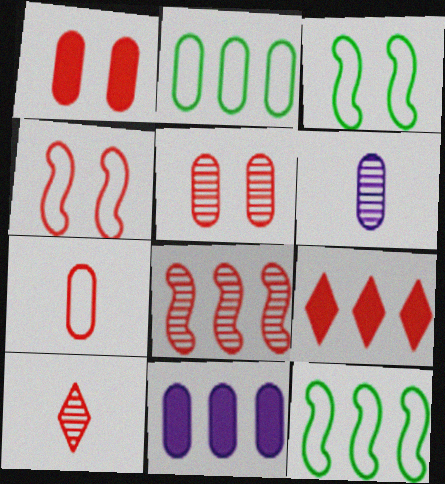[[1, 2, 6], 
[3, 6, 9], 
[3, 10, 11], 
[5, 8, 10]]